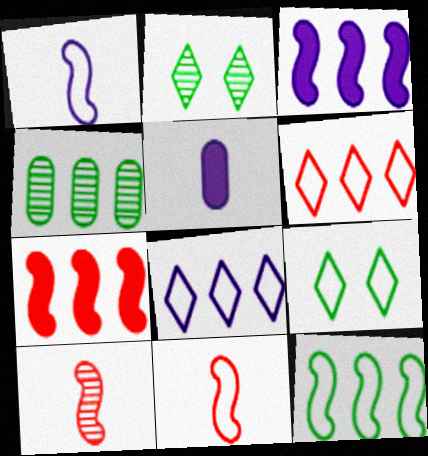[[3, 4, 6], 
[4, 7, 8]]